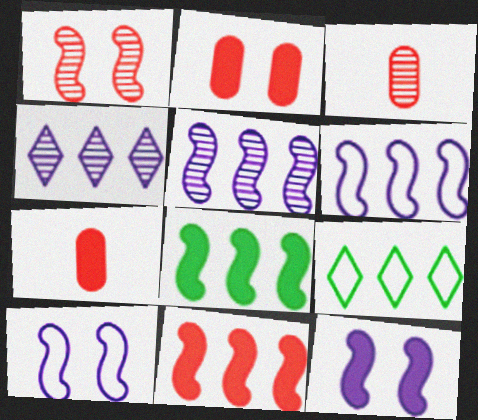[[3, 9, 12]]